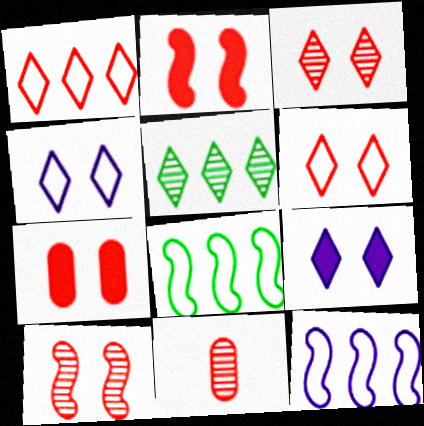[[1, 2, 11], 
[6, 7, 10], 
[8, 9, 11]]